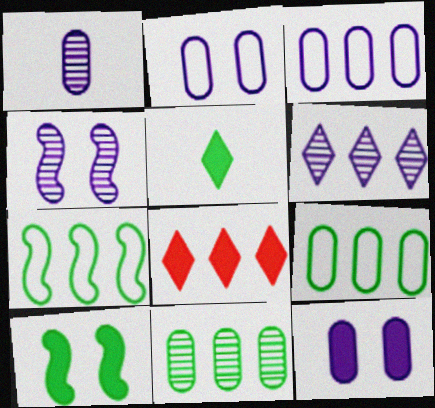[[1, 3, 12], 
[1, 4, 6]]